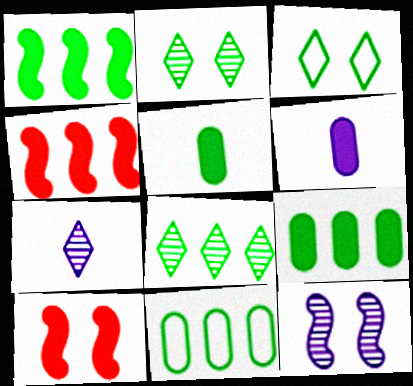[[1, 8, 11], 
[7, 10, 11]]